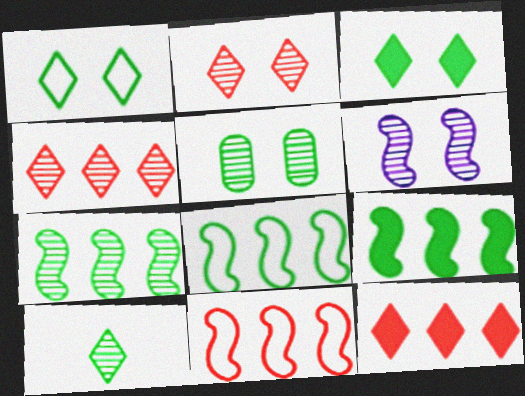[[2, 5, 6], 
[5, 7, 10], 
[7, 8, 9]]